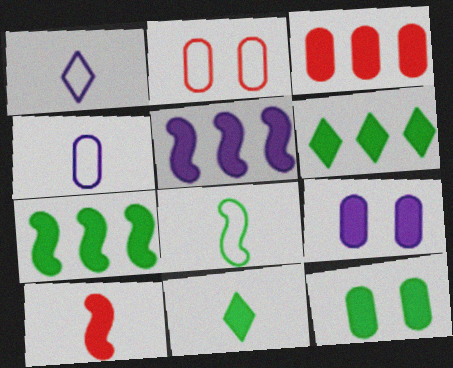[[3, 5, 6], 
[6, 9, 10], 
[7, 11, 12]]